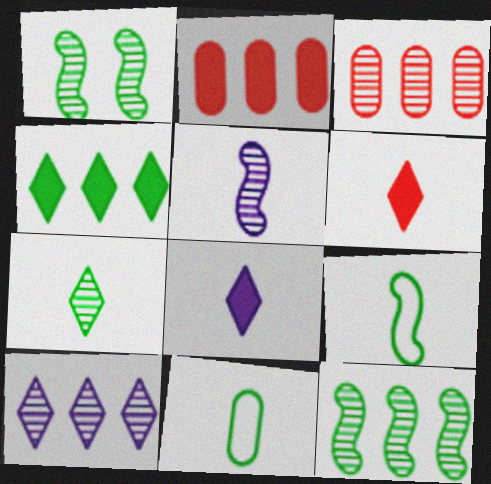[[1, 4, 11], 
[3, 10, 12], 
[5, 6, 11]]